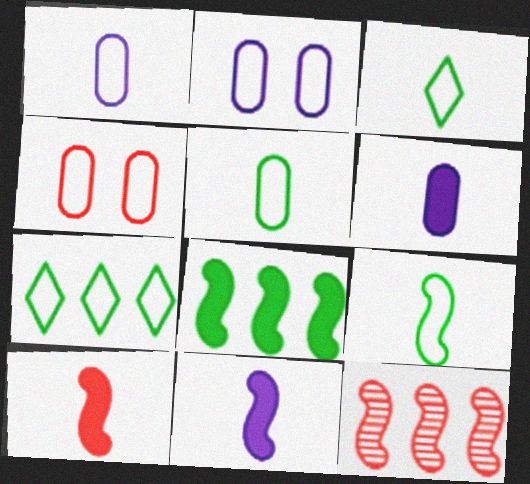[[3, 5, 9]]